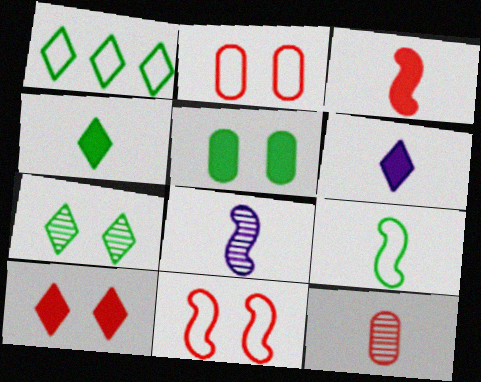[[1, 4, 7], 
[3, 8, 9], 
[6, 9, 12]]